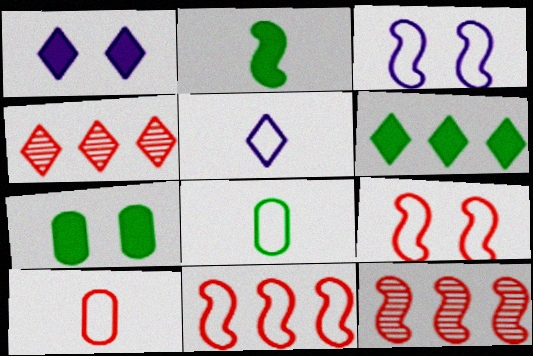[[1, 8, 12], 
[2, 3, 12], 
[2, 6, 7], 
[5, 7, 12]]